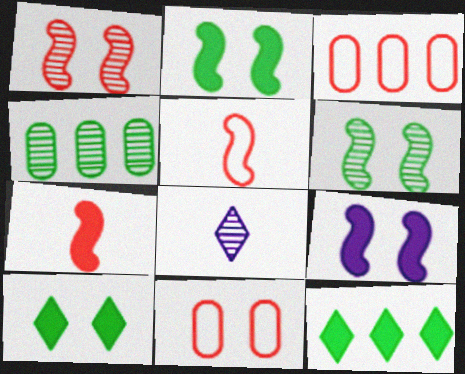[[1, 4, 8], 
[2, 3, 8]]